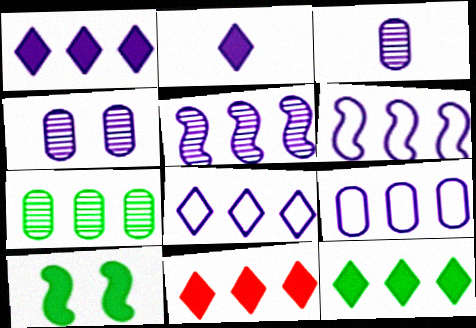[[1, 5, 9], 
[1, 11, 12], 
[2, 4, 6], 
[6, 7, 11], 
[6, 8, 9]]